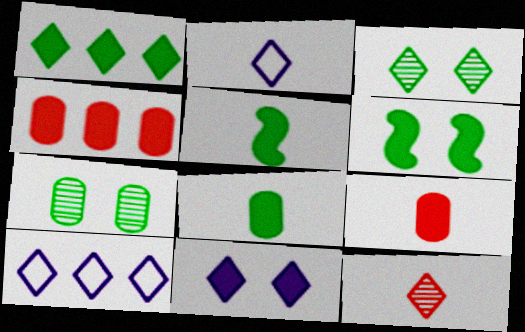[[1, 6, 8], 
[4, 5, 11]]